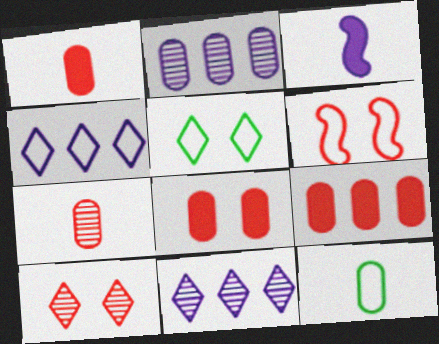[[1, 8, 9], 
[2, 8, 12], 
[4, 6, 12], 
[6, 8, 10]]